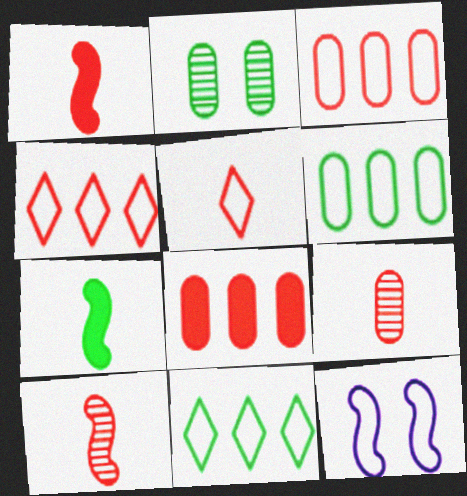[[1, 5, 9], 
[2, 7, 11], 
[5, 6, 12]]